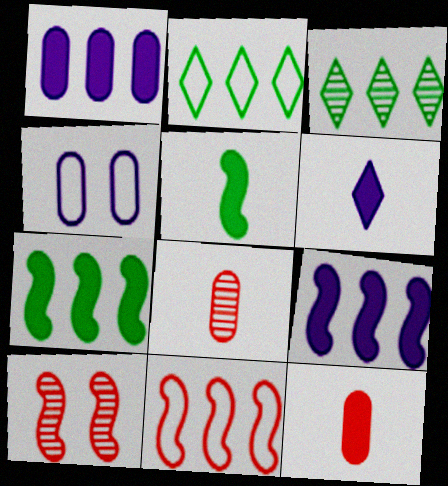[[1, 3, 11], 
[5, 6, 12]]